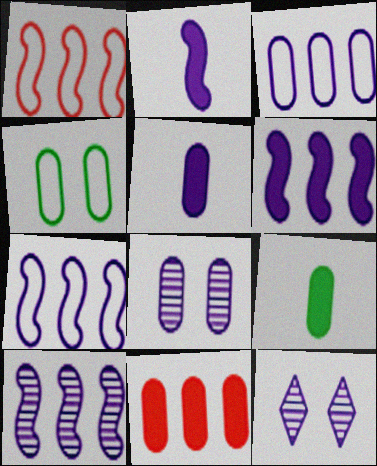[[1, 9, 12], 
[2, 3, 12], 
[3, 5, 8], 
[5, 7, 12], 
[6, 7, 10]]